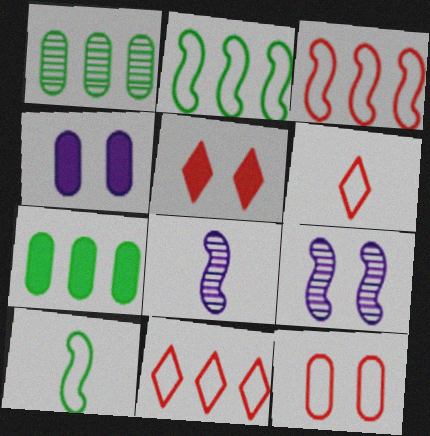[[3, 6, 12], 
[6, 7, 9]]